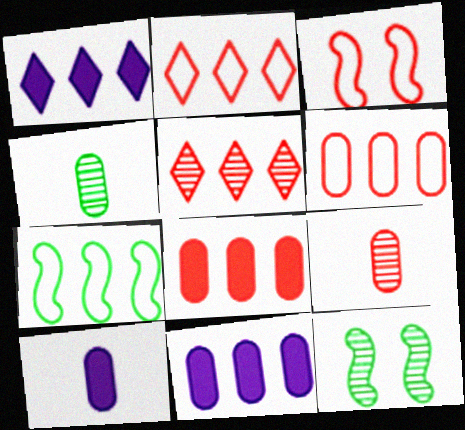[[1, 3, 4], 
[2, 10, 12], 
[5, 7, 11]]